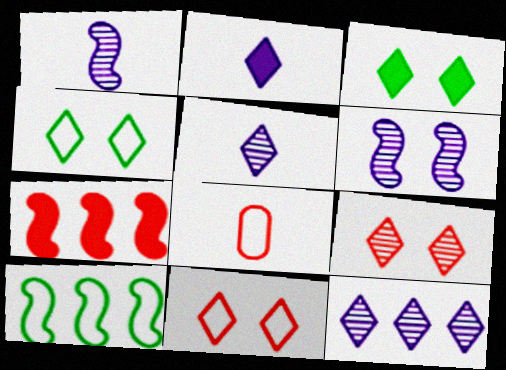[[7, 8, 9]]